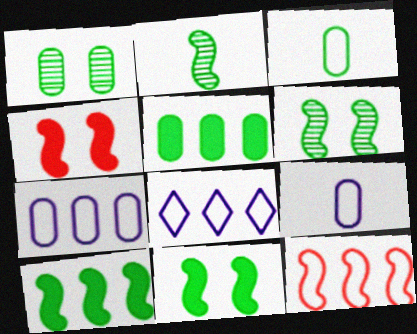[[1, 3, 5]]